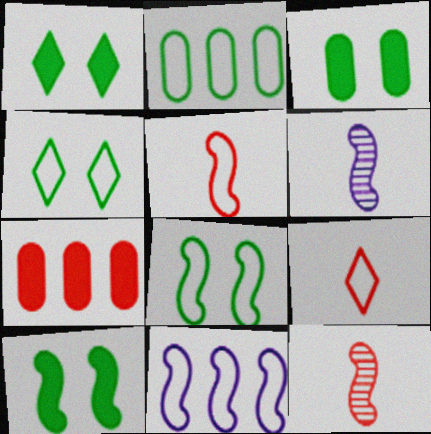[[1, 3, 10], 
[4, 6, 7], 
[5, 8, 11], 
[10, 11, 12]]